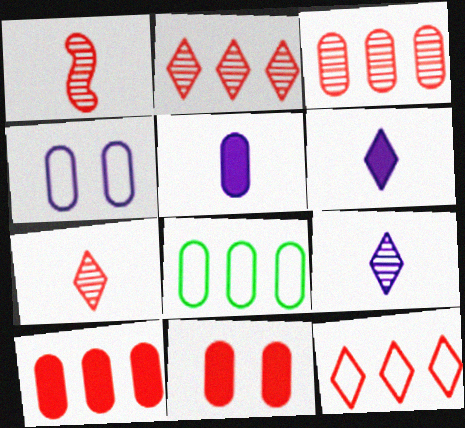[[1, 11, 12]]